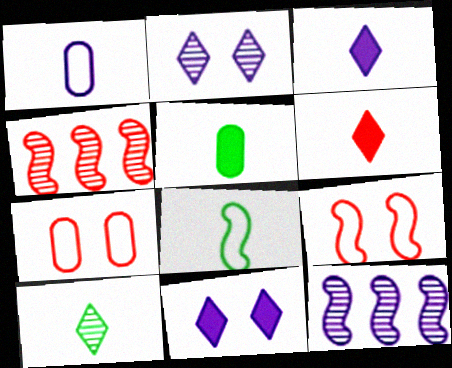[[1, 11, 12], 
[4, 6, 7], 
[5, 8, 10]]